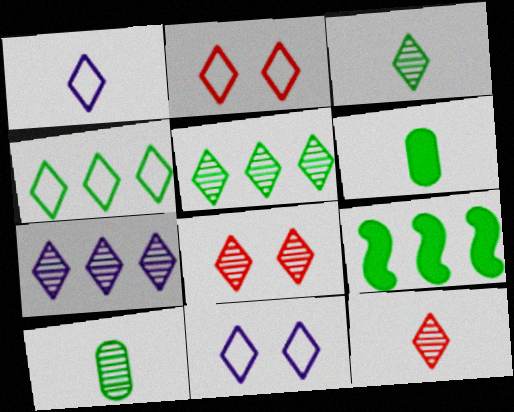[[1, 2, 4], 
[3, 7, 8]]